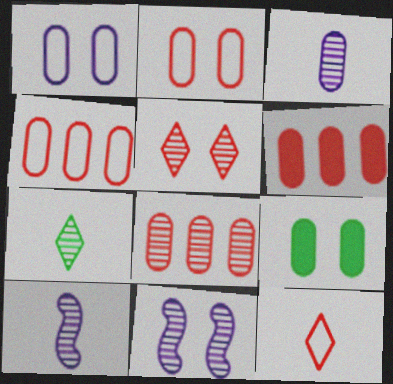[[3, 4, 9], 
[4, 6, 8], 
[7, 8, 11]]